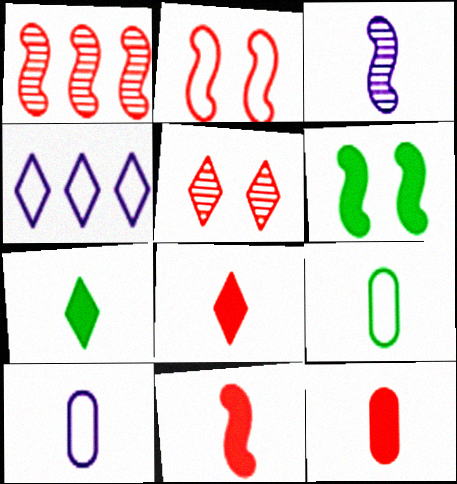[[1, 2, 11], 
[2, 4, 9], 
[3, 8, 9], 
[4, 5, 7], 
[8, 11, 12]]